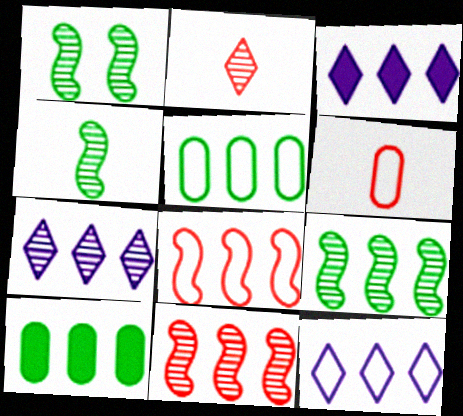[[1, 3, 6], 
[1, 4, 9], 
[3, 5, 11], 
[3, 7, 12], 
[5, 8, 12], 
[7, 8, 10], 
[10, 11, 12]]